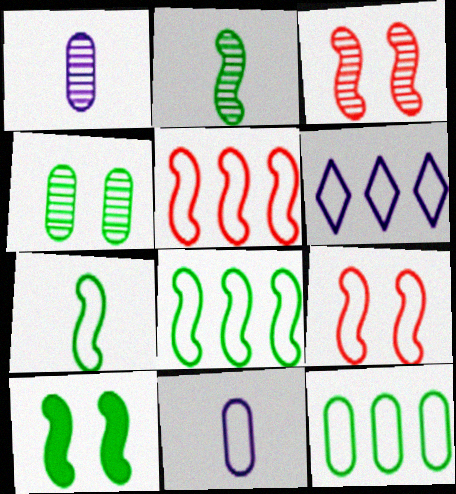[[2, 8, 10], 
[5, 6, 12]]